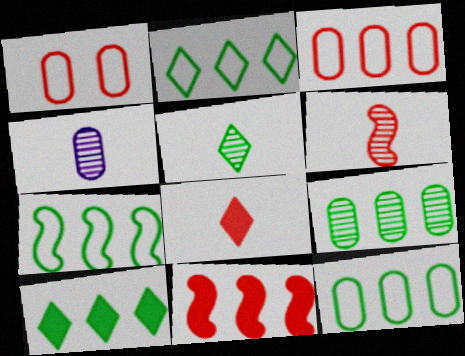[[2, 7, 12], 
[4, 5, 6], 
[7, 9, 10]]